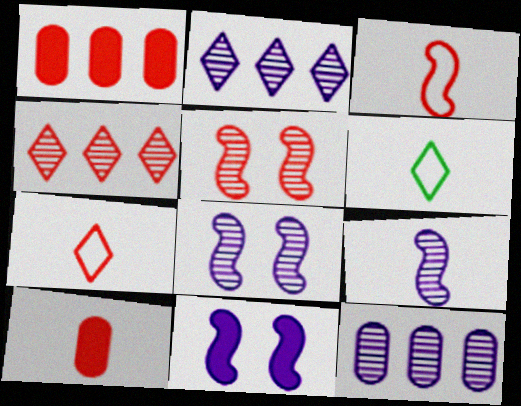[[1, 5, 7], 
[1, 6, 8], 
[6, 9, 10]]